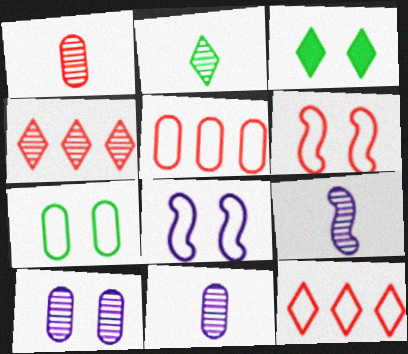[[1, 2, 9], 
[3, 5, 9], 
[3, 6, 10]]